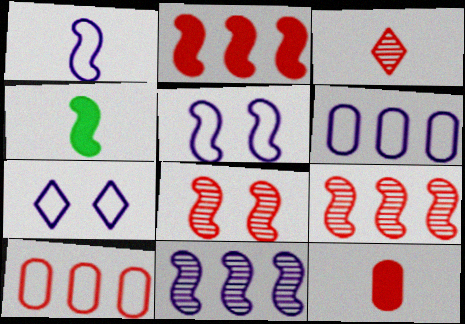[[1, 6, 7], 
[4, 5, 9]]